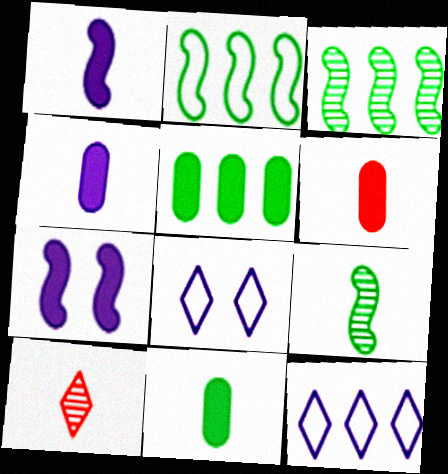[[3, 6, 8], 
[4, 6, 11]]